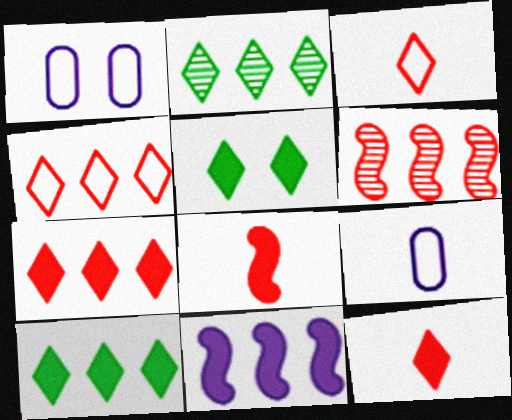[[1, 2, 8], 
[5, 6, 9]]